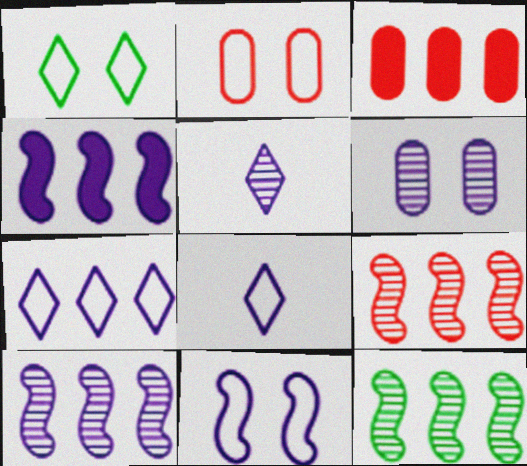[[1, 2, 11], 
[3, 7, 12], 
[4, 6, 8], 
[5, 6, 10], 
[9, 10, 12]]